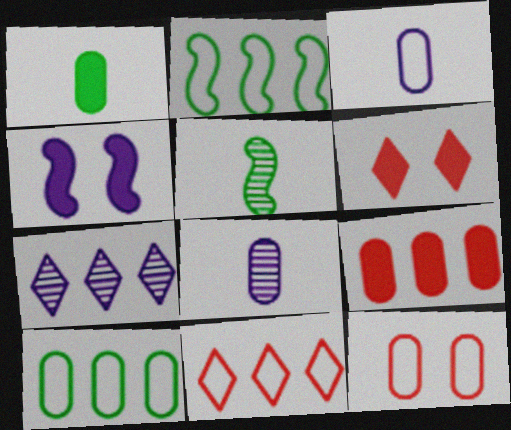[[2, 6, 8], 
[2, 7, 9], 
[3, 4, 7], 
[3, 10, 12]]